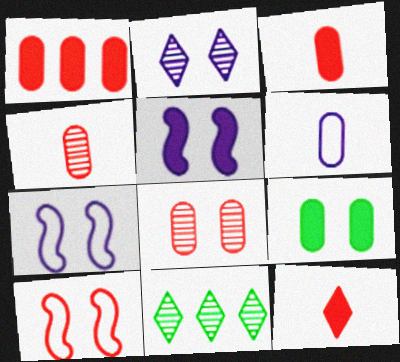[[2, 9, 10], 
[3, 7, 11]]